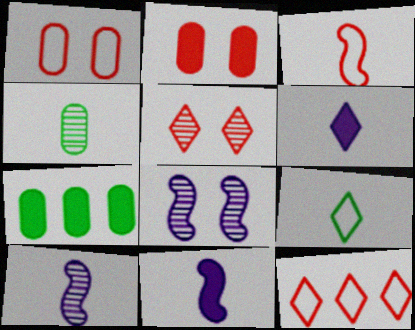[[1, 3, 12], 
[3, 4, 6]]